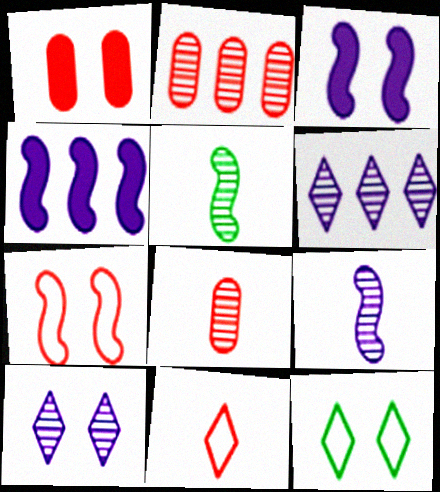[[2, 5, 10], 
[4, 5, 7], 
[4, 8, 12]]